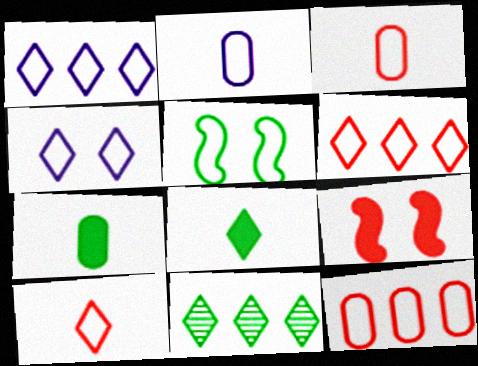[[1, 3, 5], 
[2, 5, 6], 
[2, 9, 11], 
[5, 7, 11]]